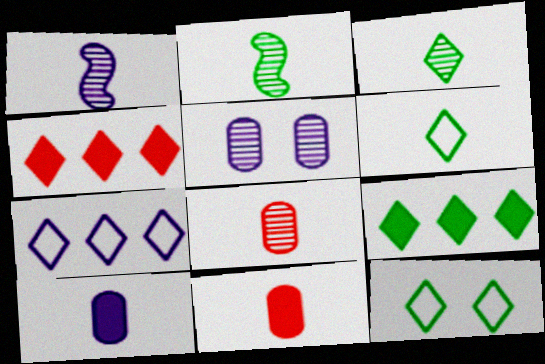[[1, 3, 8], 
[1, 6, 11], 
[3, 9, 12]]